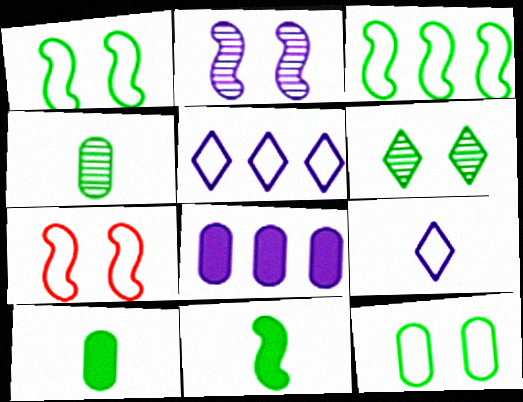[[2, 8, 9], 
[3, 6, 10]]